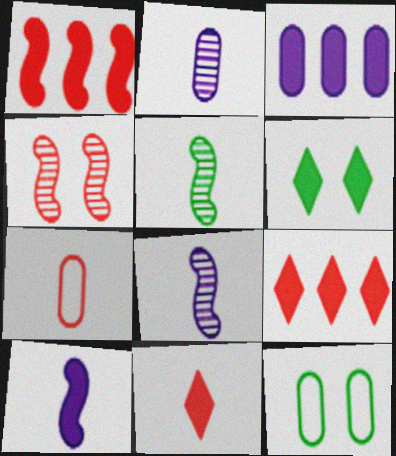[[4, 7, 9], 
[8, 9, 12]]